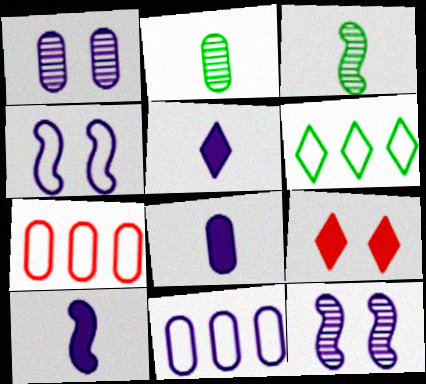[[1, 8, 11], 
[3, 9, 11], 
[5, 8, 10], 
[5, 11, 12]]